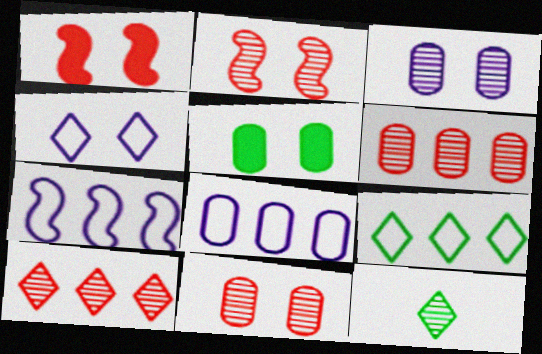[[1, 8, 12], 
[2, 4, 5]]